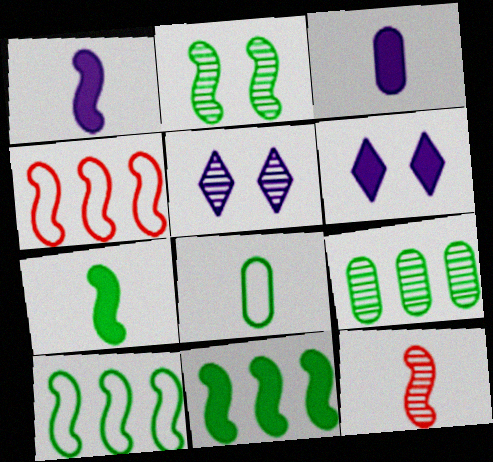[[1, 2, 4], 
[2, 7, 10], 
[5, 9, 12]]